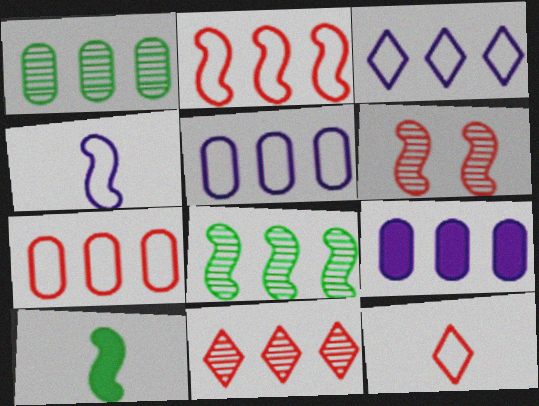[[1, 7, 9]]